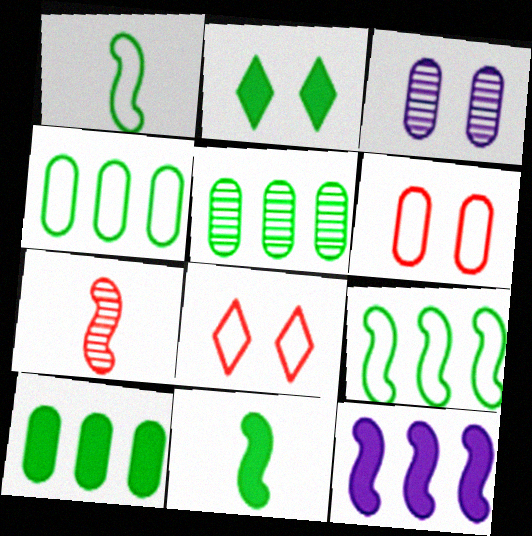[[1, 2, 5], 
[2, 10, 11], 
[4, 5, 10]]